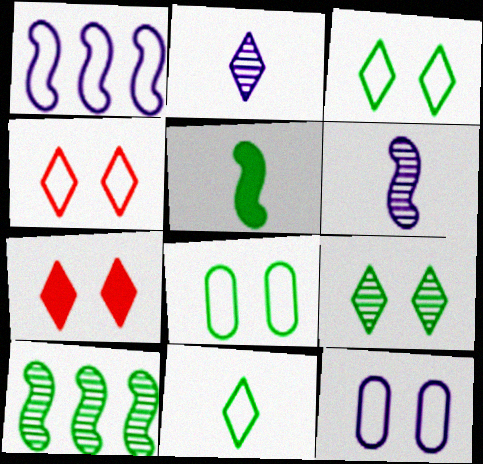[]